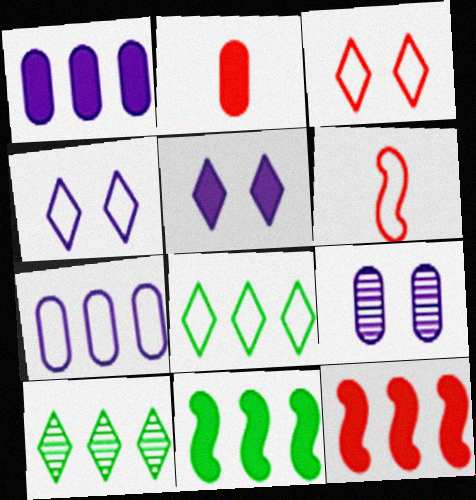[[2, 5, 11], 
[7, 10, 12]]